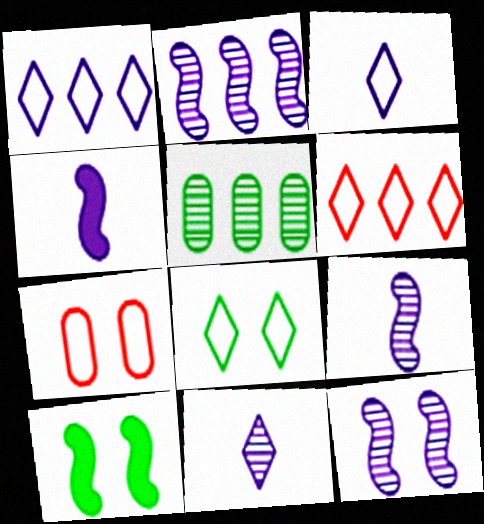[[2, 9, 12], 
[3, 6, 8]]